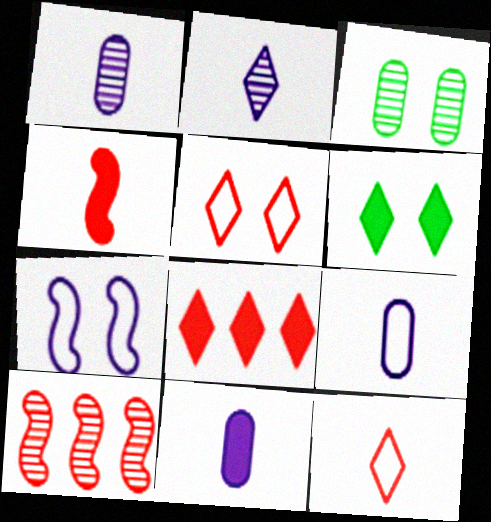[[1, 9, 11], 
[2, 3, 10], 
[6, 9, 10]]